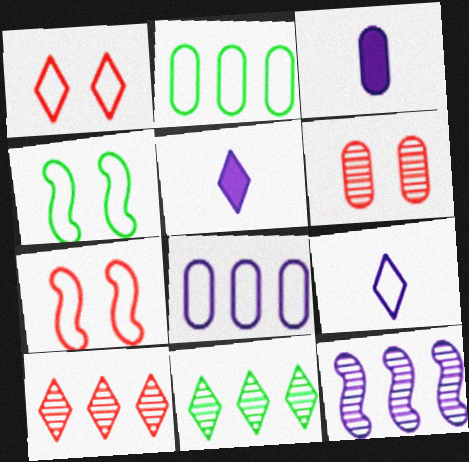[[1, 5, 11], 
[2, 3, 6], 
[2, 7, 9], 
[3, 4, 10], 
[3, 7, 11]]